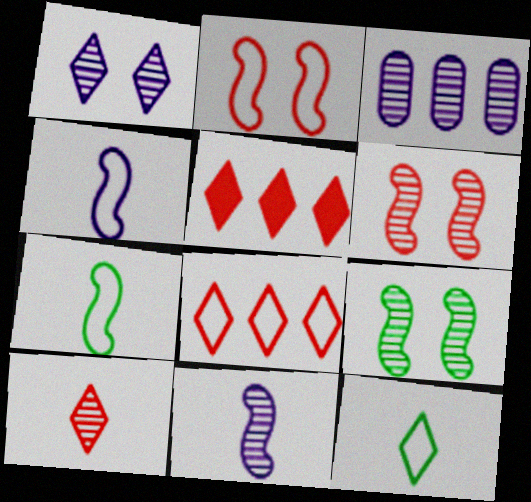[[1, 3, 11], 
[1, 5, 12], 
[3, 9, 10]]